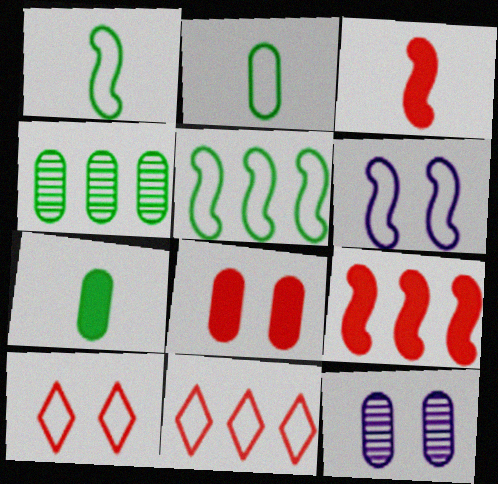[[2, 6, 11]]